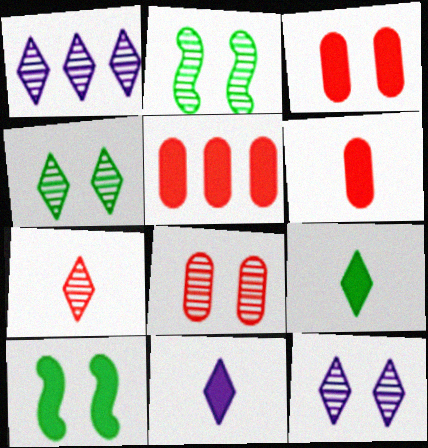[[1, 4, 7], 
[2, 8, 12], 
[3, 5, 6], 
[5, 10, 11]]